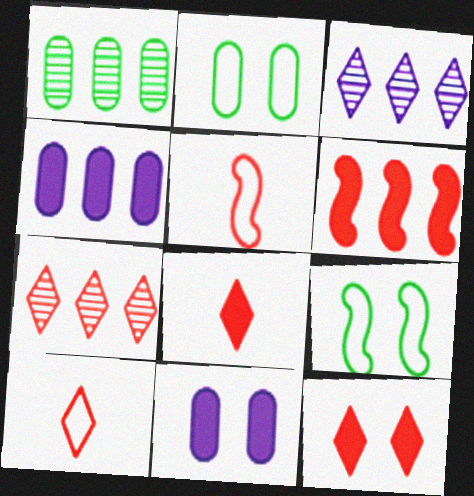[[7, 10, 12]]